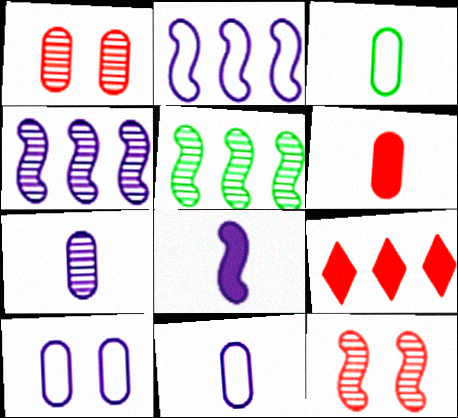[[3, 6, 7]]